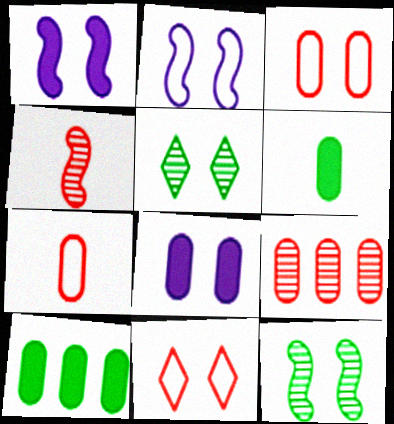[[1, 3, 5], 
[8, 11, 12]]